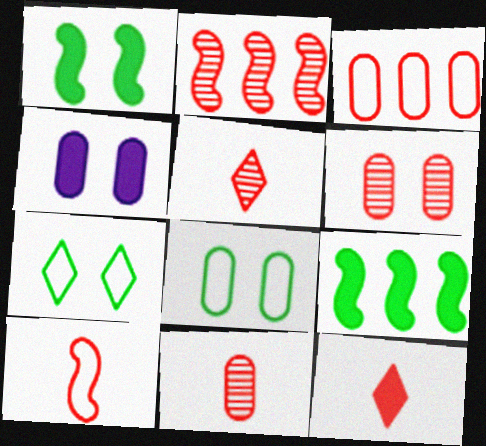[[2, 5, 6], 
[4, 6, 8], 
[4, 9, 12], 
[10, 11, 12]]